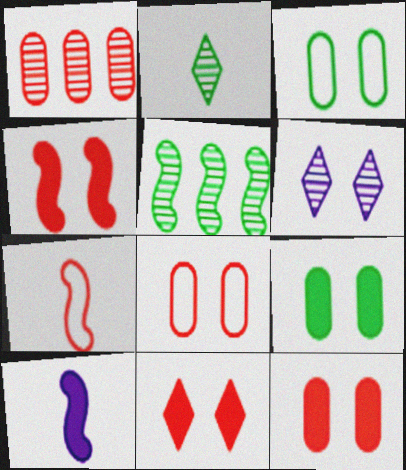[[1, 7, 11], 
[3, 4, 6], 
[4, 11, 12]]